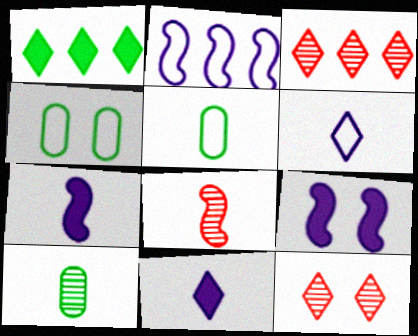[[1, 6, 12], 
[3, 4, 7], 
[3, 5, 9], 
[4, 9, 12], 
[5, 8, 11]]